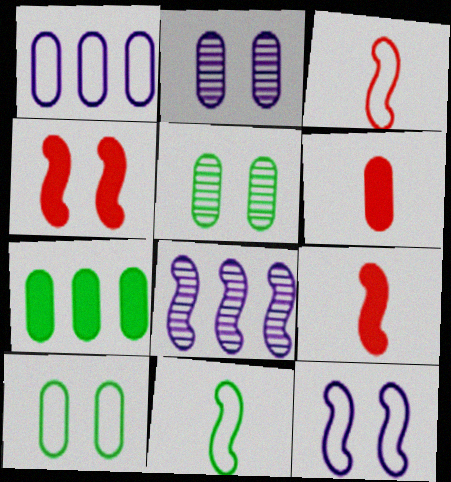[[1, 5, 6], 
[4, 8, 11]]